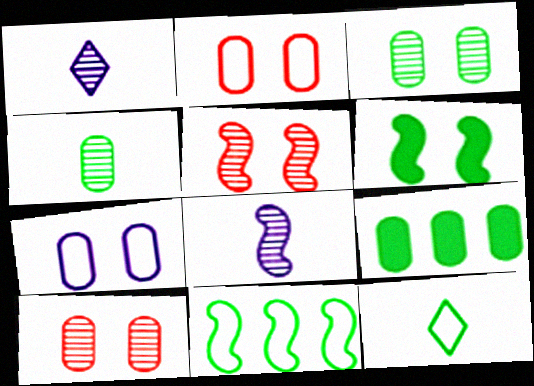[]